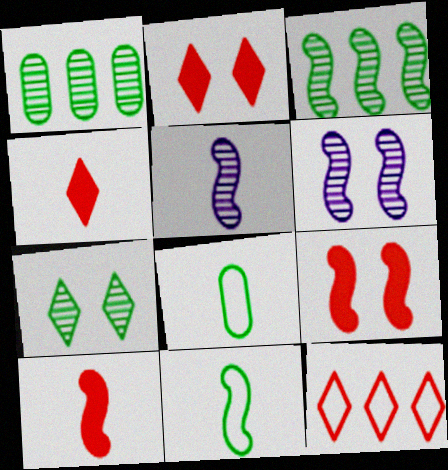[[4, 5, 8], 
[5, 10, 11]]